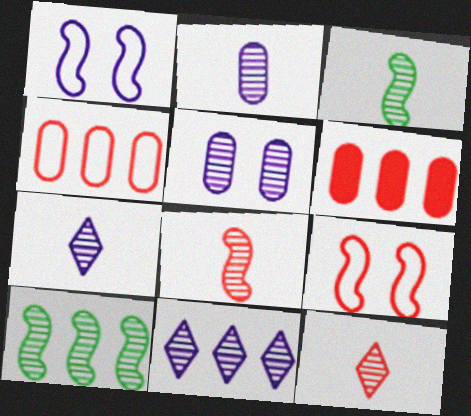[[2, 3, 12], 
[5, 10, 12], 
[6, 9, 12]]